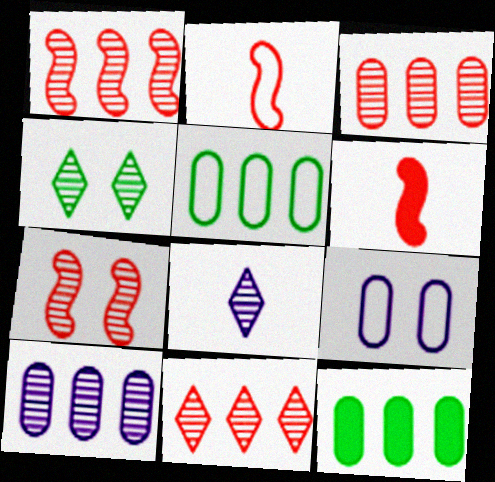[[1, 3, 11], 
[4, 8, 11]]